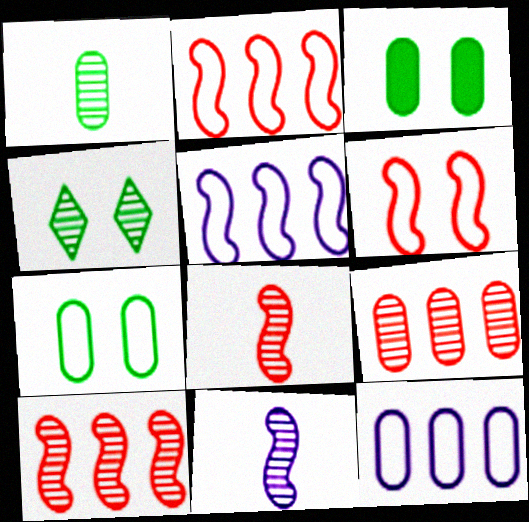[[4, 9, 11]]